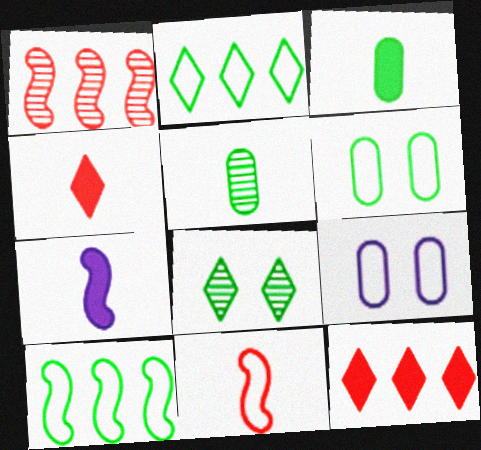[[2, 9, 11], 
[3, 4, 7], 
[3, 8, 10]]